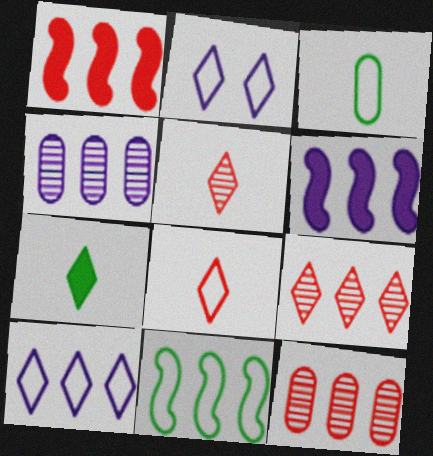[[2, 7, 9], 
[4, 6, 10]]